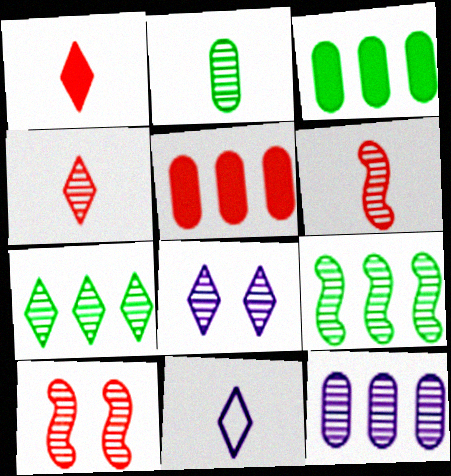[[3, 10, 11], 
[4, 7, 8]]